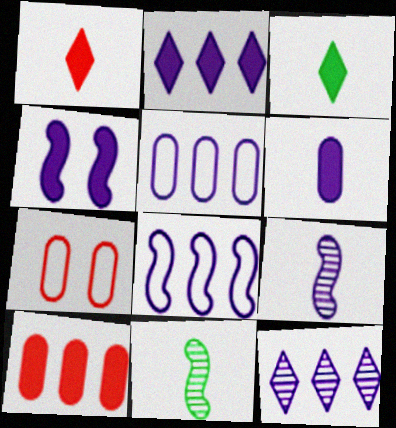[[2, 4, 6], 
[2, 7, 11], 
[3, 4, 10], 
[4, 8, 9]]